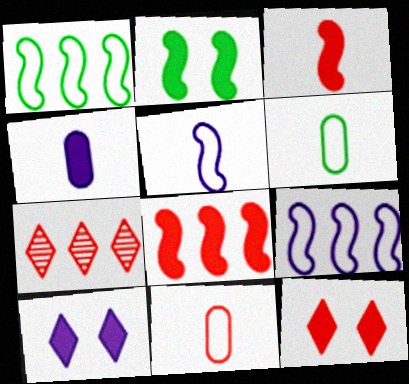[]